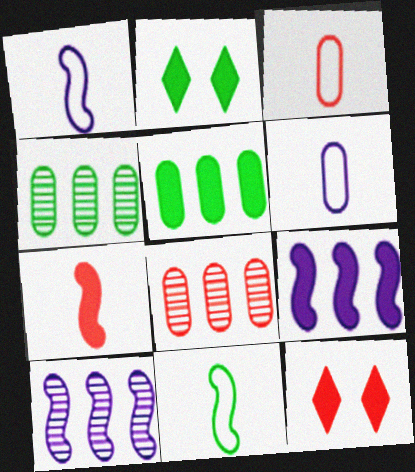[[1, 2, 8], 
[1, 4, 12], 
[2, 3, 10], 
[2, 4, 11]]